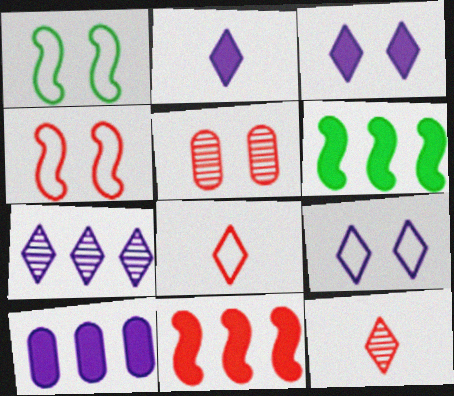[[1, 3, 5], 
[1, 10, 12], 
[2, 7, 9], 
[5, 8, 11]]